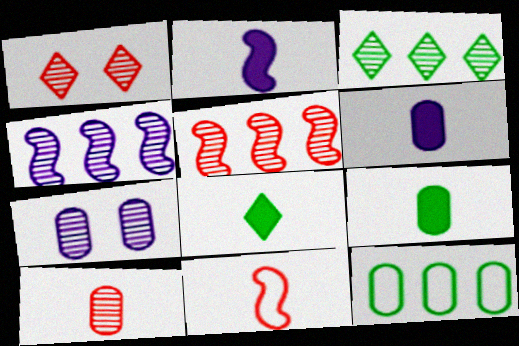[[1, 2, 12], 
[1, 5, 10]]